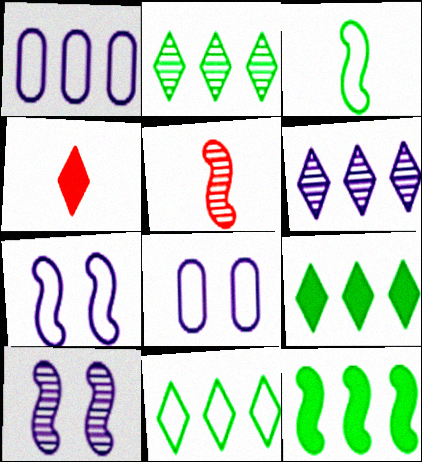[[2, 9, 11], 
[5, 7, 12], 
[5, 8, 9]]